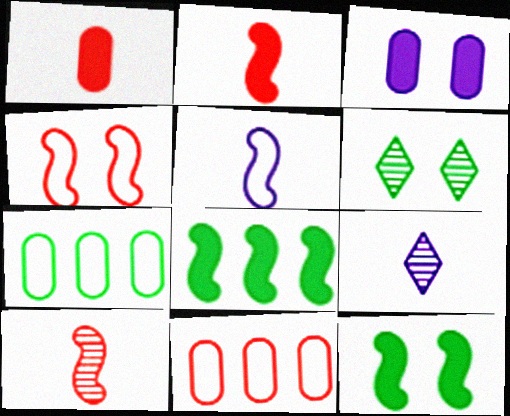[[3, 4, 6], 
[9, 11, 12]]